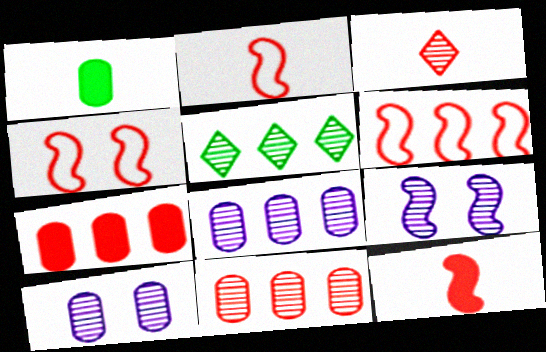[[2, 4, 6], 
[3, 4, 7]]